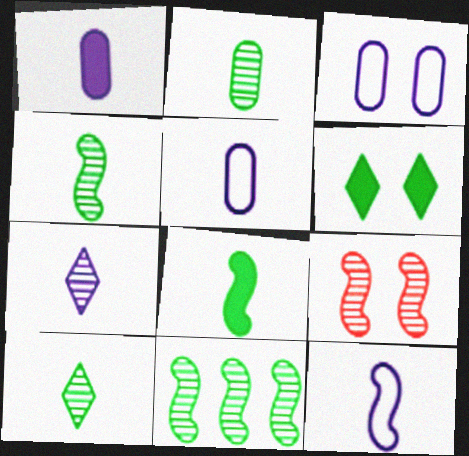[[1, 7, 12], 
[2, 4, 10], 
[3, 6, 9]]